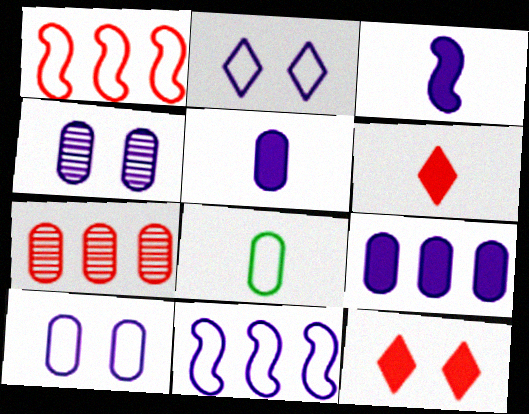[[1, 2, 8]]